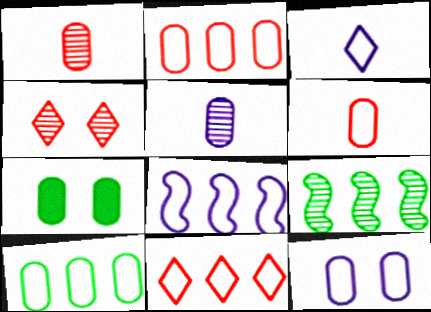[[2, 5, 7], 
[3, 8, 12], 
[4, 5, 9], 
[6, 10, 12], 
[8, 10, 11]]